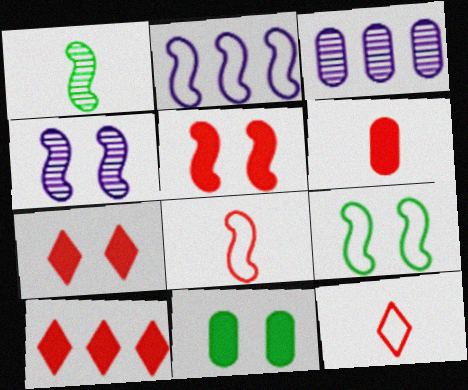[[1, 2, 5], 
[2, 8, 9], 
[4, 5, 9], 
[5, 6, 10]]